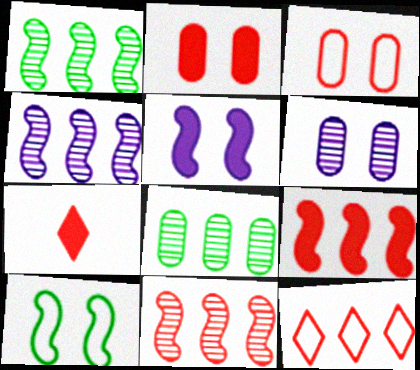[[1, 4, 11], 
[2, 7, 9], 
[3, 7, 11]]